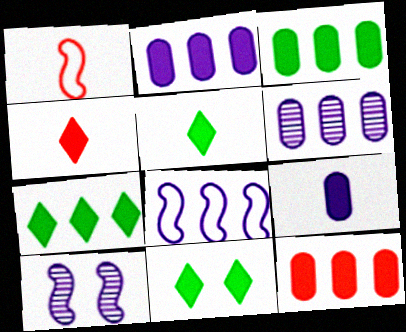[[1, 6, 11], 
[2, 3, 12], 
[5, 7, 11]]